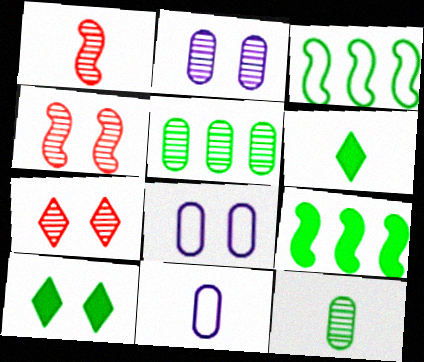[[1, 6, 11], 
[3, 10, 12], 
[4, 8, 10], 
[7, 9, 11]]